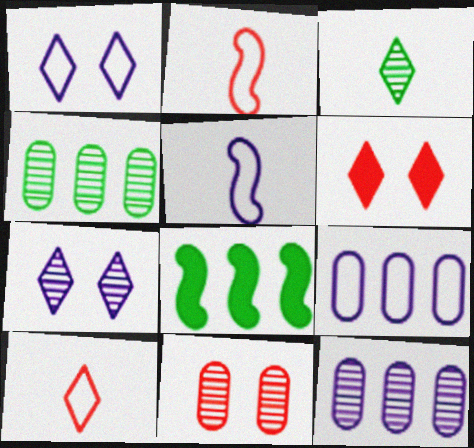[[1, 5, 9], 
[4, 5, 6]]